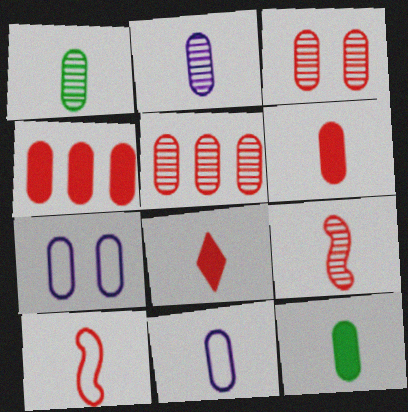[[1, 4, 7], 
[1, 6, 11], 
[5, 7, 12]]